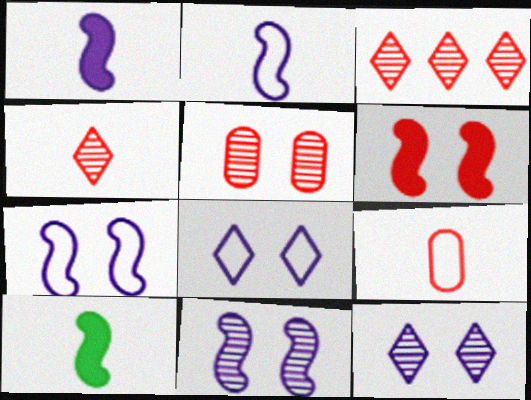[[3, 6, 9]]